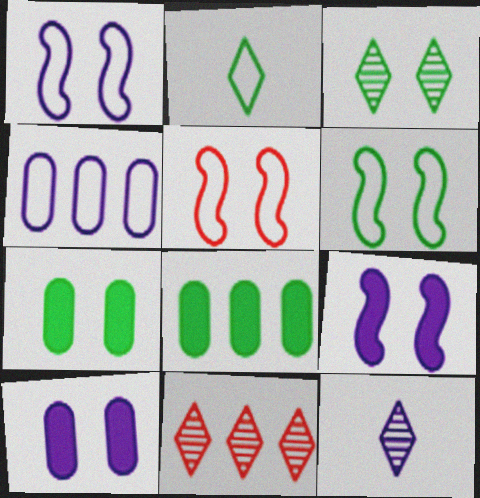[[1, 5, 6], 
[2, 4, 5], 
[3, 5, 10], 
[3, 6, 7], 
[3, 11, 12], 
[4, 9, 12], 
[5, 8, 12]]